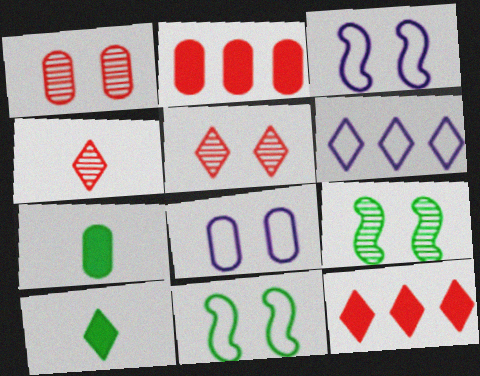[[5, 6, 10]]